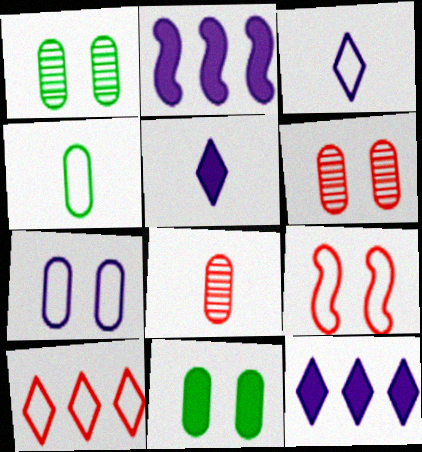[[6, 7, 11]]